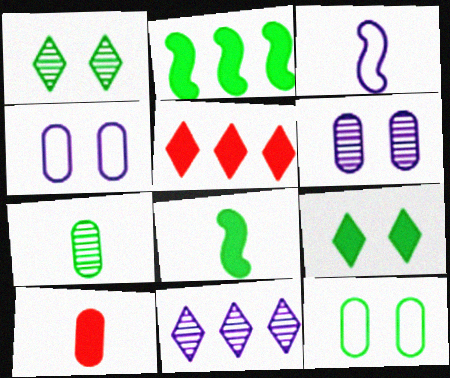[]